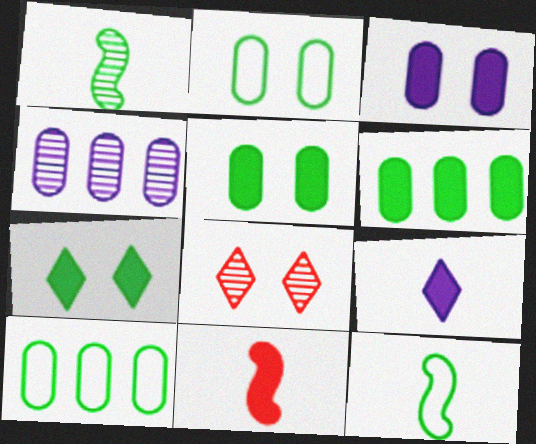[[1, 4, 8], 
[1, 7, 10]]